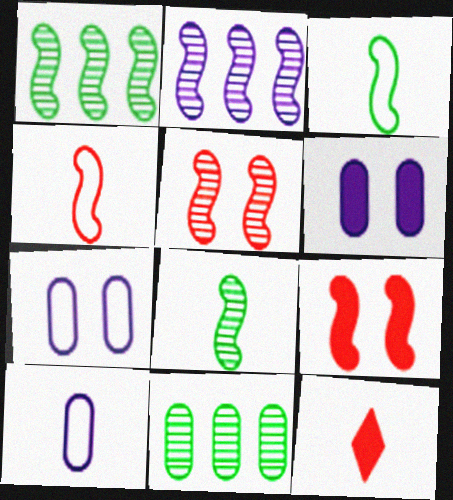[[1, 7, 12], 
[2, 3, 9], 
[2, 5, 8], 
[8, 10, 12]]